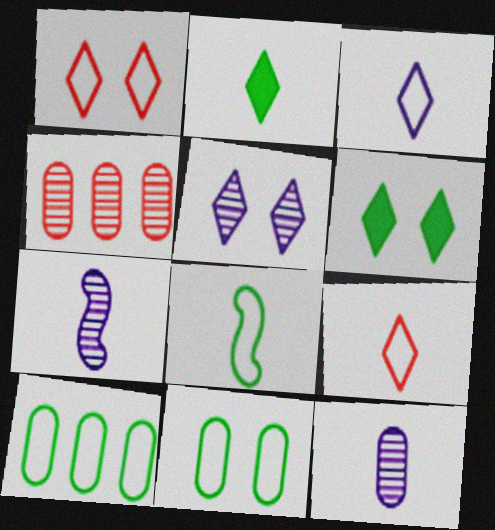[[1, 5, 6]]